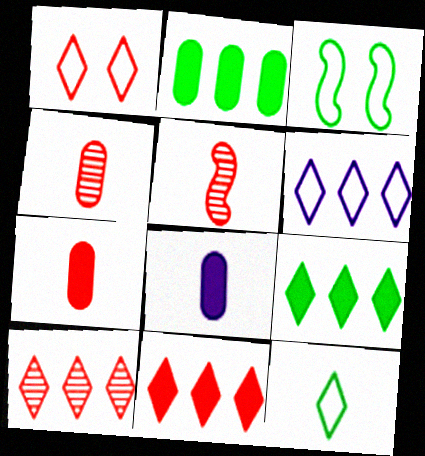[[1, 6, 12], 
[3, 8, 10], 
[5, 8, 12], 
[6, 9, 10]]